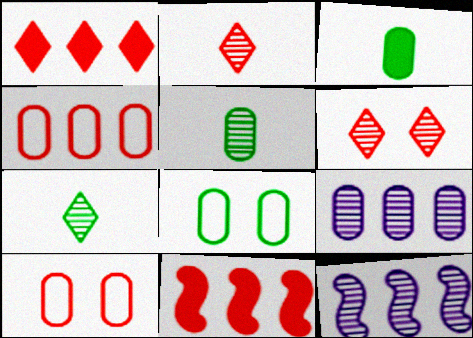[[2, 10, 11], 
[3, 9, 10], 
[5, 6, 12]]